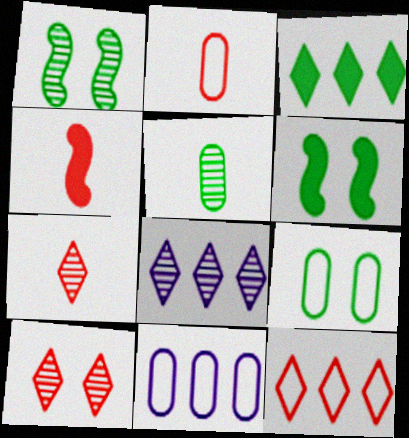[[2, 4, 7], 
[2, 6, 8], 
[2, 9, 11], 
[3, 8, 12], 
[4, 8, 9], 
[6, 7, 11]]